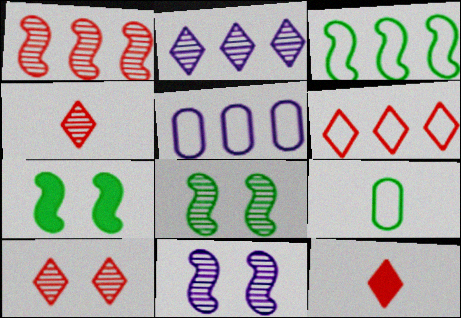[[3, 5, 6], 
[4, 5, 7], 
[5, 8, 12], 
[6, 10, 12]]